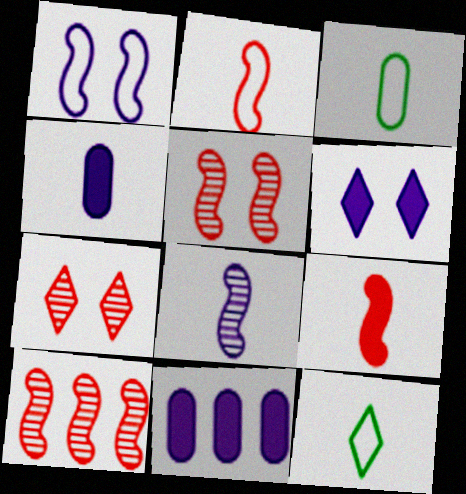[[3, 6, 10], 
[5, 11, 12]]